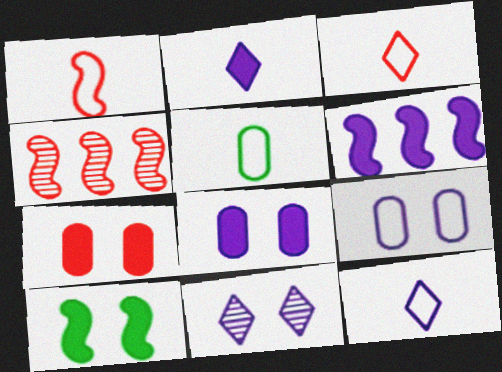[[1, 5, 12], 
[2, 6, 8], 
[3, 4, 7]]